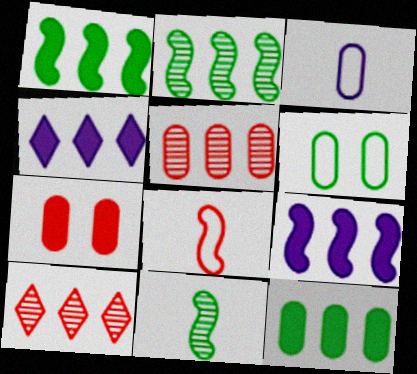[[7, 8, 10]]